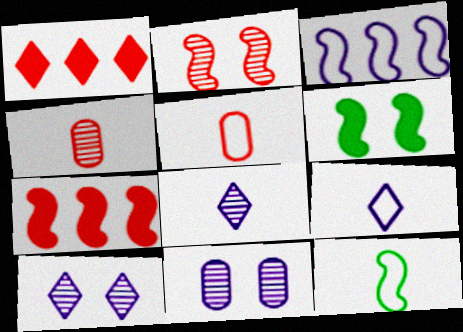[[1, 2, 5], 
[1, 11, 12], 
[5, 9, 12]]